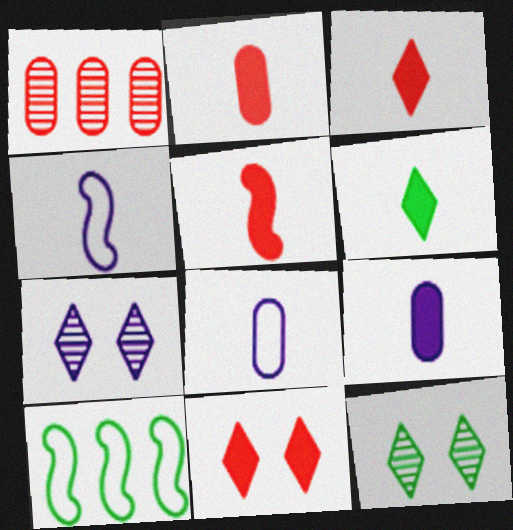[[2, 3, 5], 
[2, 7, 10], 
[5, 6, 9]]